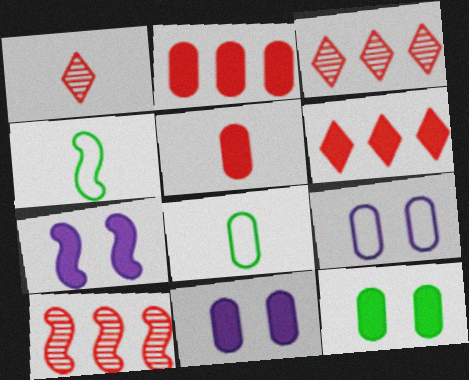[[3, 4, 11], 
[3, 7, 8], 
[4, 7, 10]]